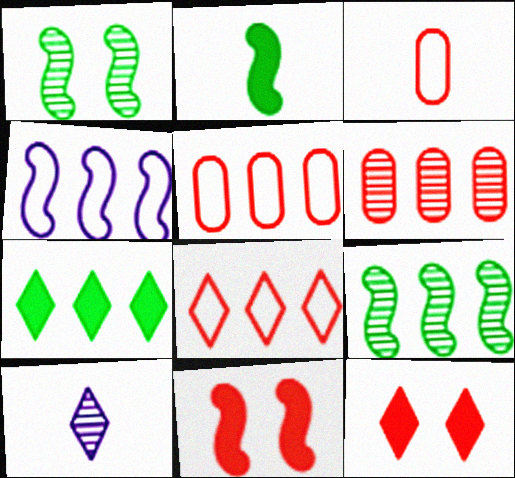[[1, 6, 10], 
[2, 3, 10], 
[4, 6, 7]]